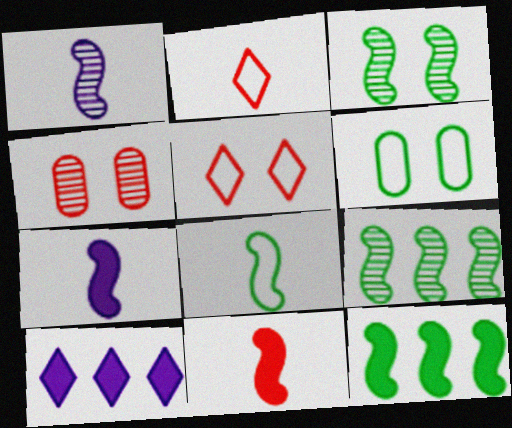[[1, 8, 11], 
[3, 8, 12], 
[4, 8, 10]]